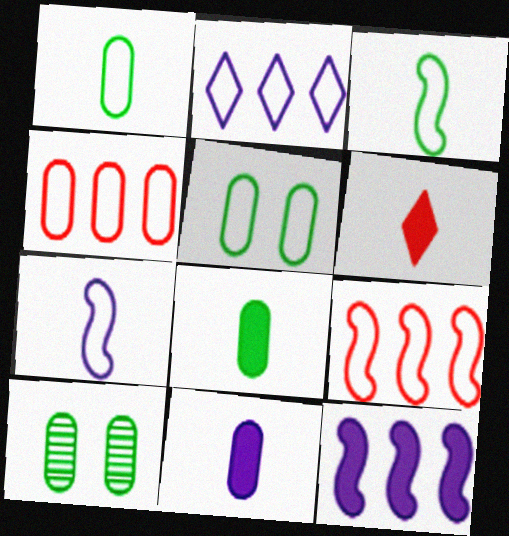[[4, 10, 11]]